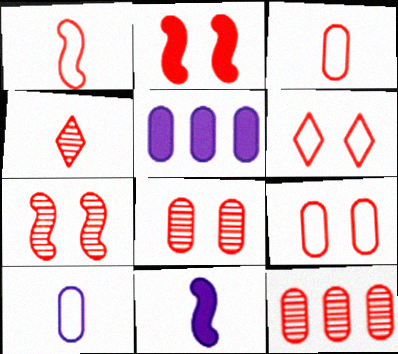[[2, 6, 8], 
[4, 7, 12]]